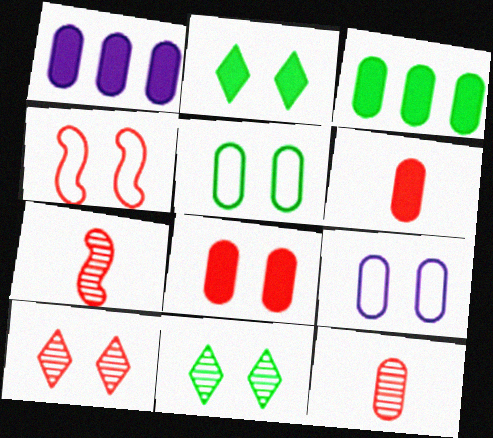[[1, 5, 12], 
[3, 9, 12], 
[4, 8, 10]]